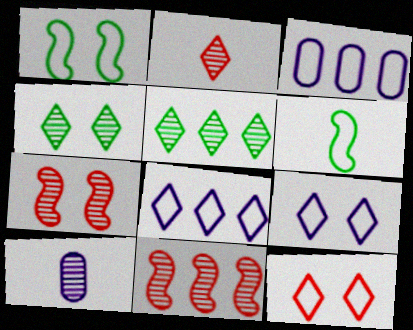[[3, 6, 12], 
[4, 10, 11], 
[5, 7, 10]]